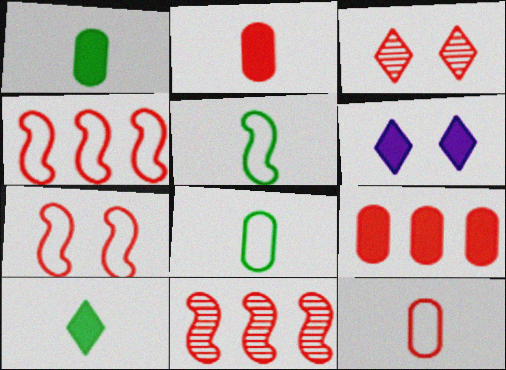[[2, 3, 4], 
[6, 8, 11]]